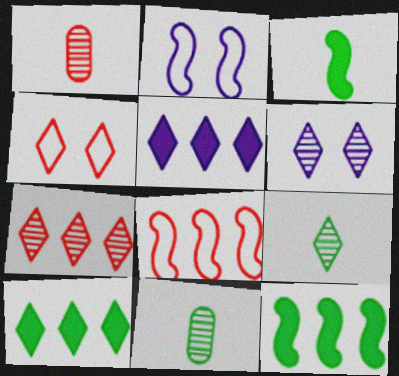[[1, 2, 10], 
[4, 5, 9], 
[6, 7, 9]]